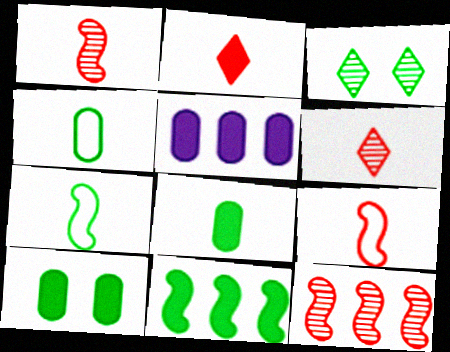[[3, 4, 11], 
[3, 5, 9]]